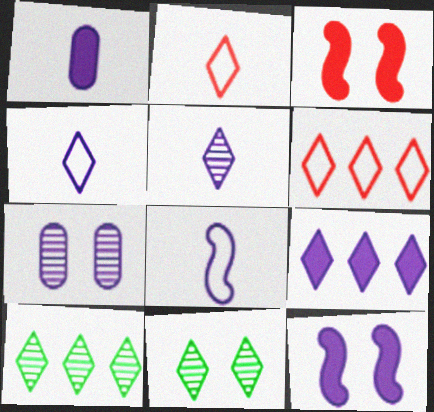[[1, 5, 8], 
[1, 9, 12], 
[2, 9, 11], 
[6, 9, 10], 
[7, 8, 9]]